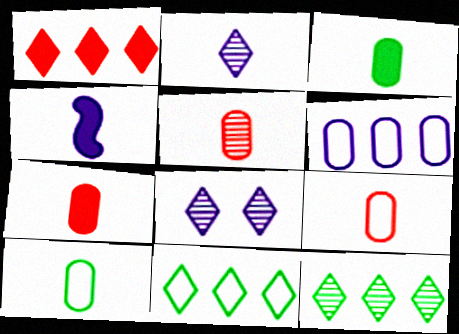[[4, 6, 8], 
[5, 7, 9]]